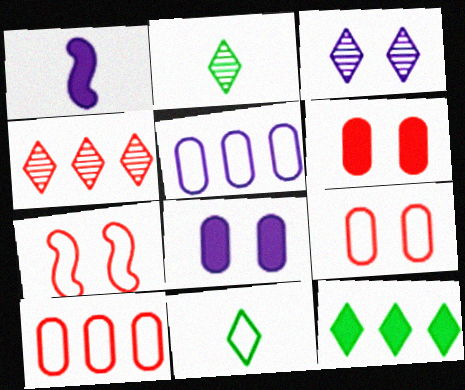[[1, 3, 5], 
[1, 6, 12], 
[2, 3, 4], 
[5, 7, 11]]